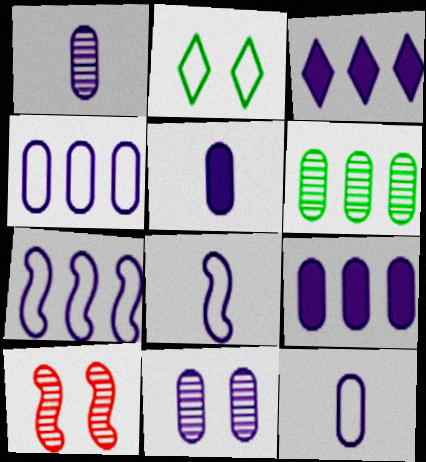[[1, 5, 12], 
[3, 8, 11], 
[4, 5, 11], 
[9, 11, 12]]